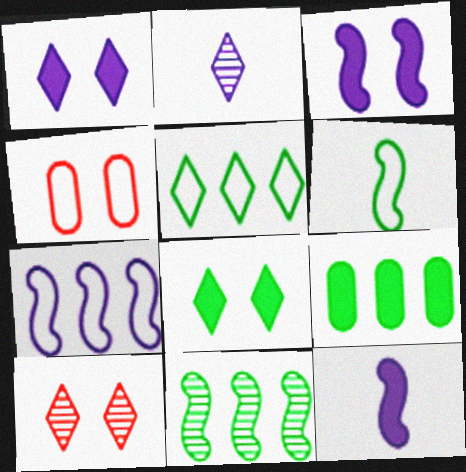[[5, 9, 11]]